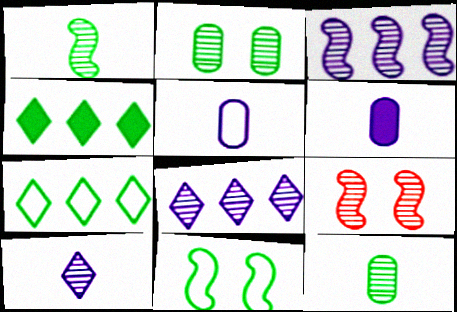[[1, 3, 9], 
[4, 5, 9], 
[4, 11, 12], 
[6, 7, 9], 
[8, 9, 12]]